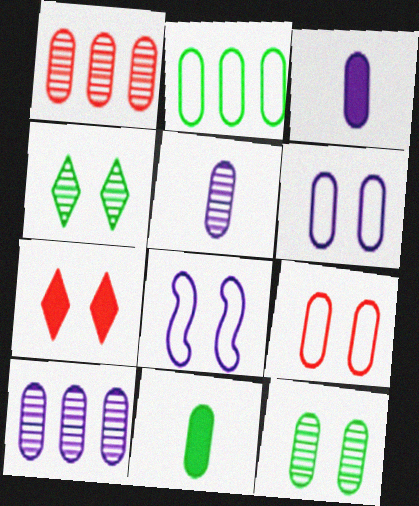[[1, 5, 12], 
[1, 6, 11], 
[2, 11, 12], 
[3, 6, 10], 
[7, 8, 12], 
[9, 10, 11]]